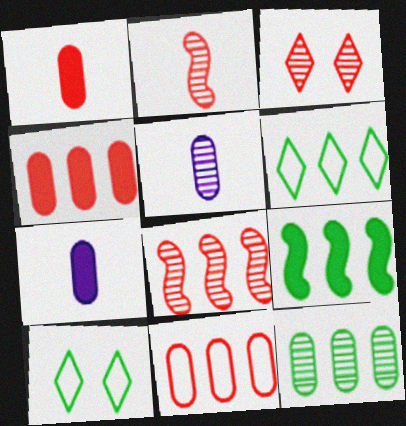[[6, 9, 12], 
[7, 8, 10]]